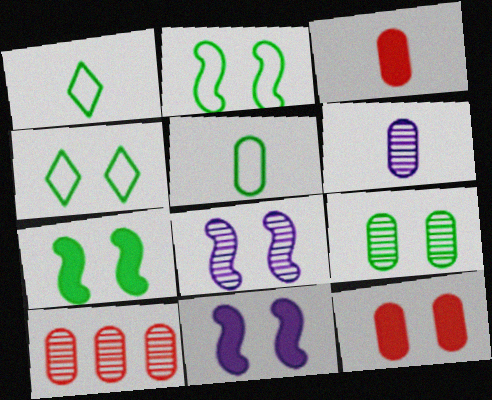[[1, 10, 11], 
[3, 5, 6], 
[4, 7, 9], 
[4, 8, 12], 
[6, 9, 10]]